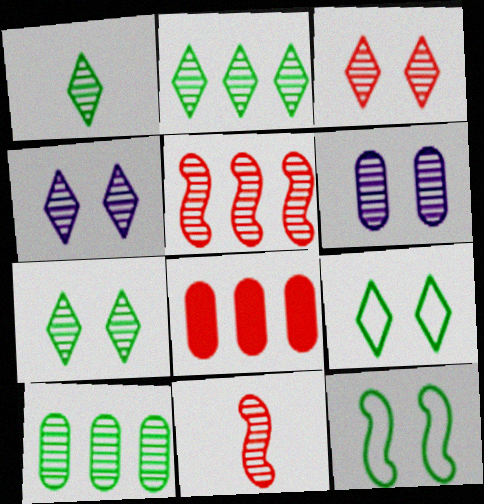[[1, 2, 7], 
[1, 5, 6], 
[2, 6, 11], 
[3, 4, 7], 
[4, 10, 11]]